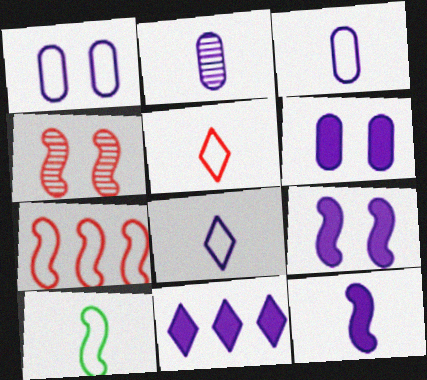[[2, 8, 12], 
[3, 5, 10], 
[6, 11, 12]]